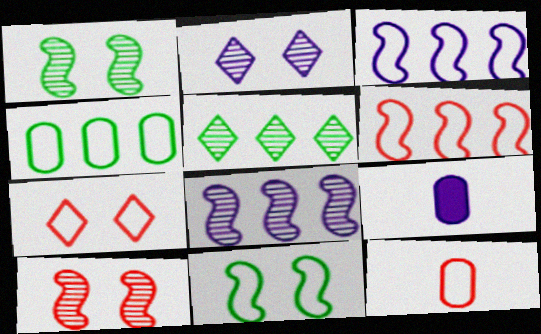[[2, 3, 9], 
[6, 7, 12]]